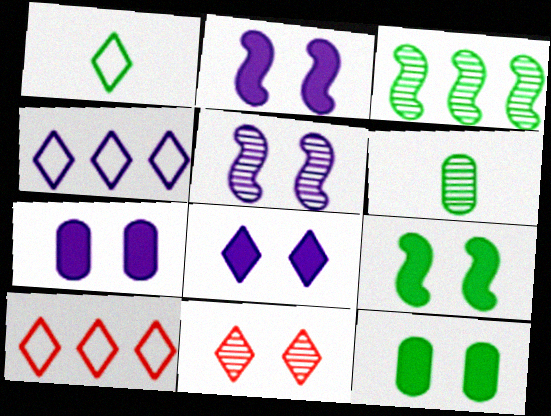[[1, 3, 12], 
[2, 6, 10], 
[2, 7, 8]]